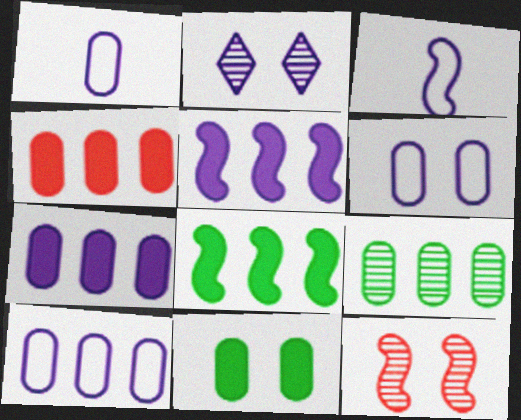[[1, 2, 5], 
[1, 6, 10], 
[2, 3, 7], 
[3, 8, 12], 
[4, 9, 10]]